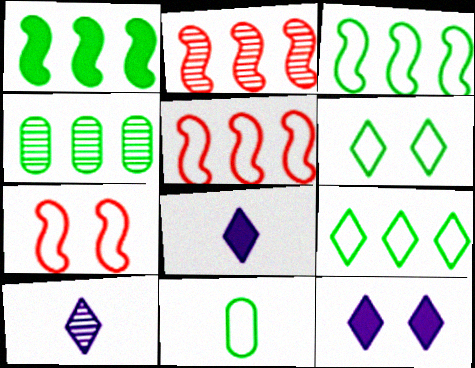[[1, 4, 9], 
[2, 11, 12], 
[3, 6, 11], 
[4, 7, 8]]